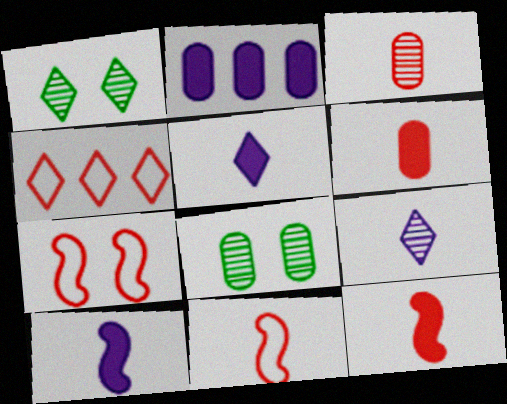[[1, 2, 11], 
[1, 4, 5], 
[4, 8, 10]]